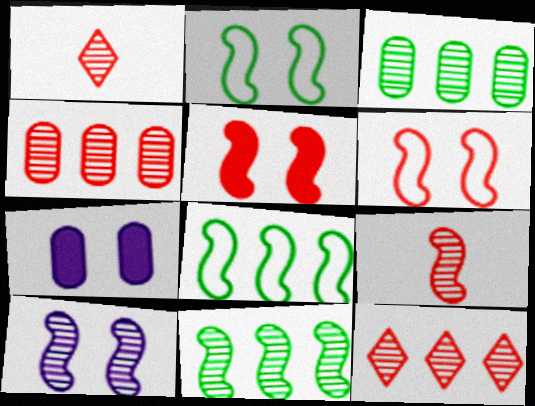[[1, 3, 10], 
[1, 7, 8], 
[2, 5, 10], 
[9, 10, 11]]